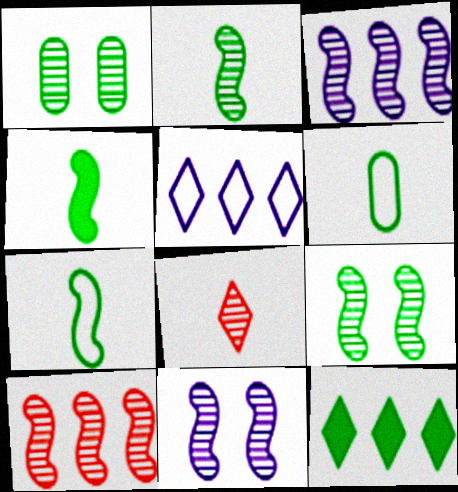[[1, 3, 8], 
[1, 7, 12], 
[2, 4, 7], 
[2, 10, 11], 
[6, 9, 12]]